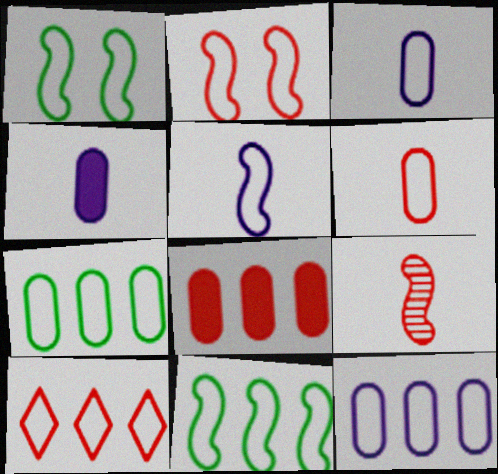[[1, 3, 10], 
[2, 5, 11], 
[2, 6, 10], 
[10, 11, 12]]